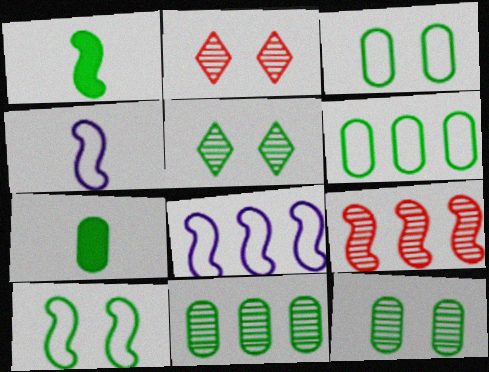[[1, 5, 6], 
[2, 7, 8], 
[3, 7, 11], 
[6, 7, 12]]